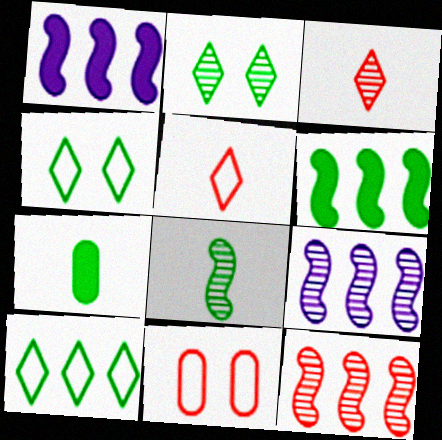[]